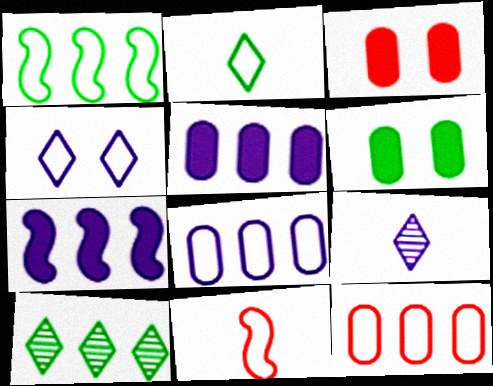[[1, 3, 9], 
[7, 10, 12]]